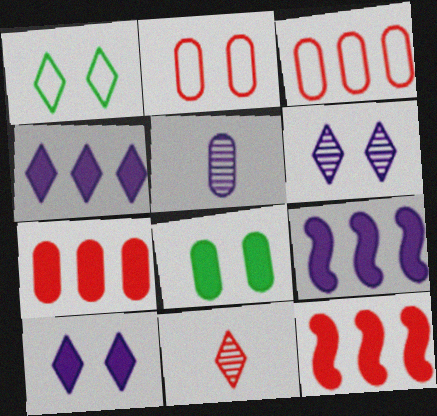[[1, 4, 11], 
[1, 5, 12], 
[2, 11, 12], 
[3, 5, 8]]